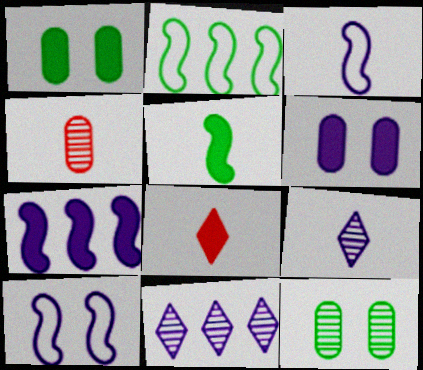[[1, 7, 8], 
[3, 6, 11]]